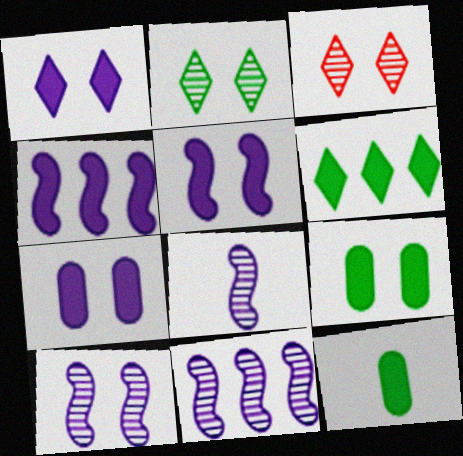[[1, 5, 7], 
[8, 10, 11]]